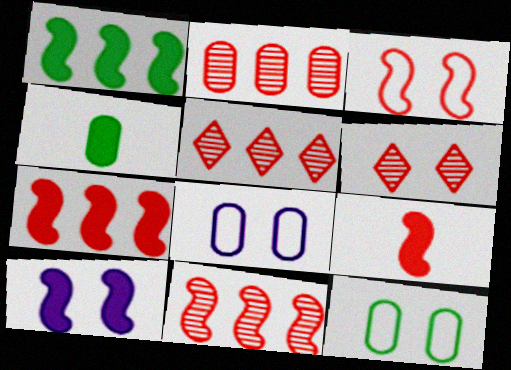[[1, 9, 10], 
[2, 4, 8], 
[2, 5, 11], 
[3, 9, 11], 
[6, 10, 12]]